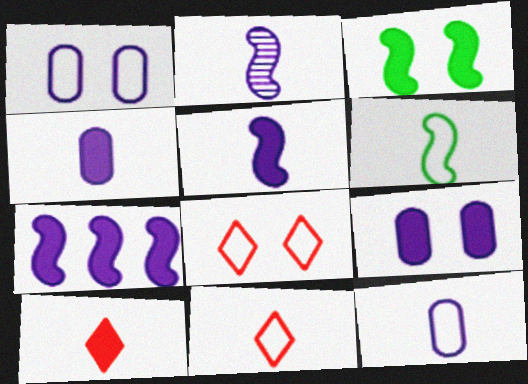[[6, 11, 12]]